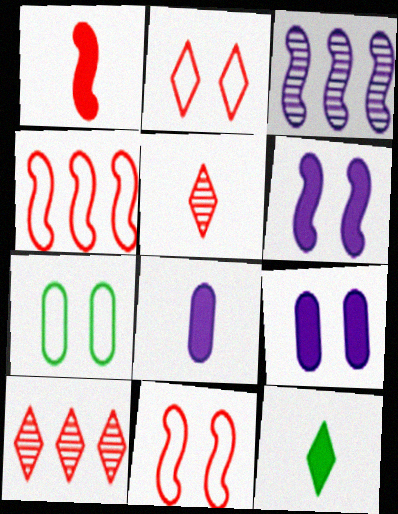[[1, 8, 12]]